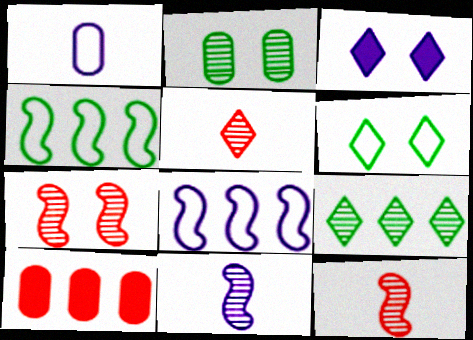[[1, 2, 10], 
[6, 10, 11], 
[8, 9, 10]]